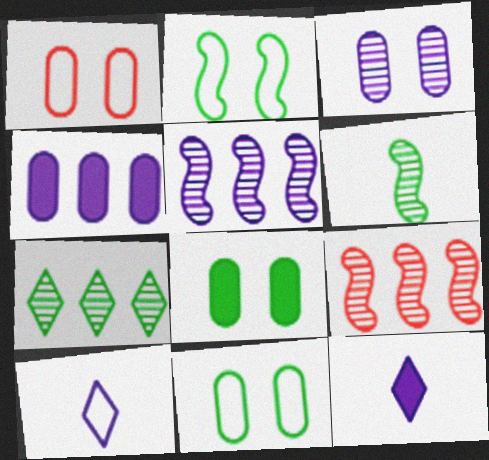[[1, 3, 8], 
[8, 9, 10], 
[9, 11, 12]]